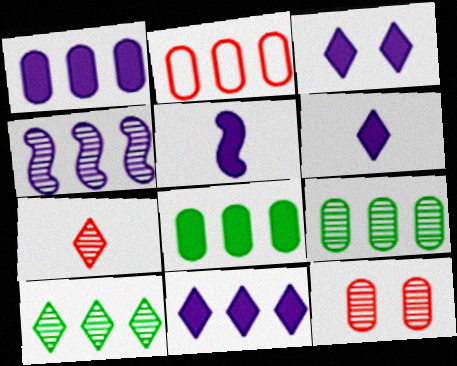[[1, 2, 9], 
[1, 3, 5], 
[3, 6, 11]]